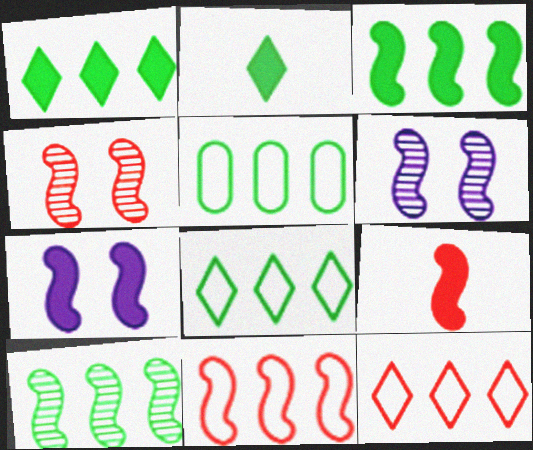[[1, 5, 10], 
[3, 7, 9], 
[4, 9, 11]]